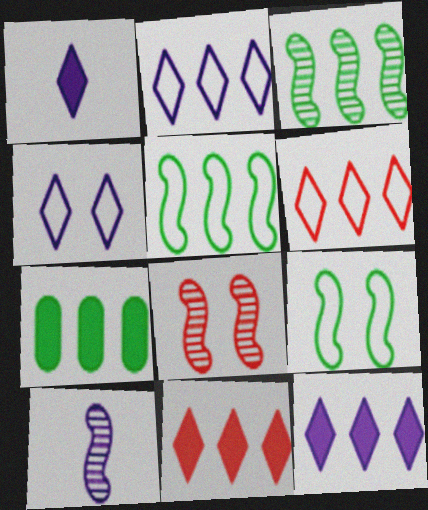[[3, 8, 10]]